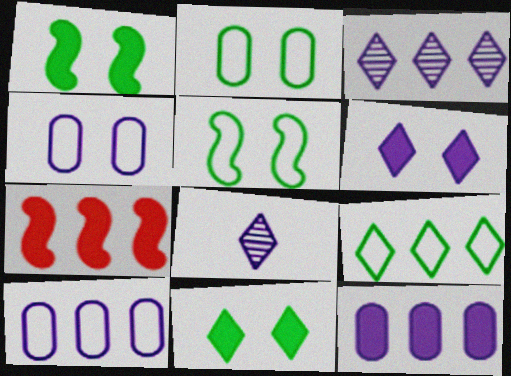[[2, 7, 8]]